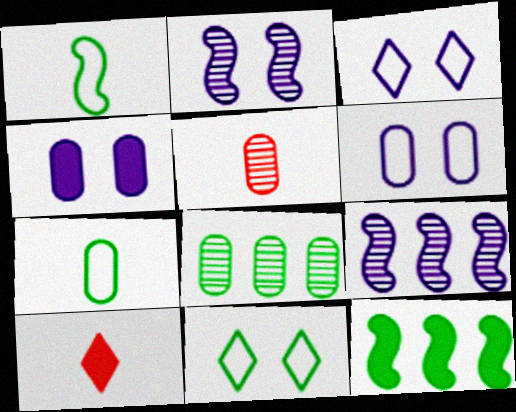[[2, 3, 4], 
[3, 5, 12], 
[4, 10, 12]]